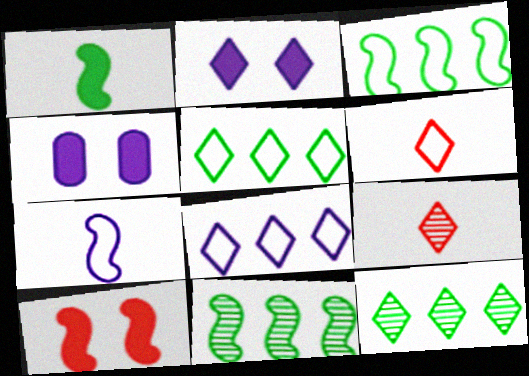[[2, 5, 9], 
[2, 6, 12], 
[3, 4, 9], 
[4, 6, 11], 
[7, 10, 11]]